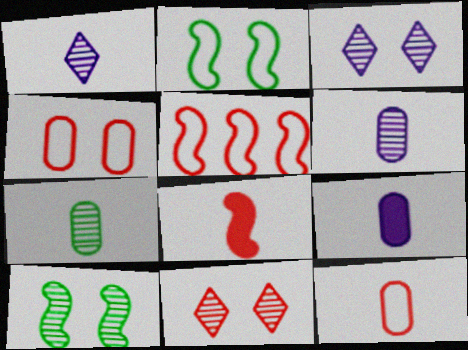[[7, 9, 12]]